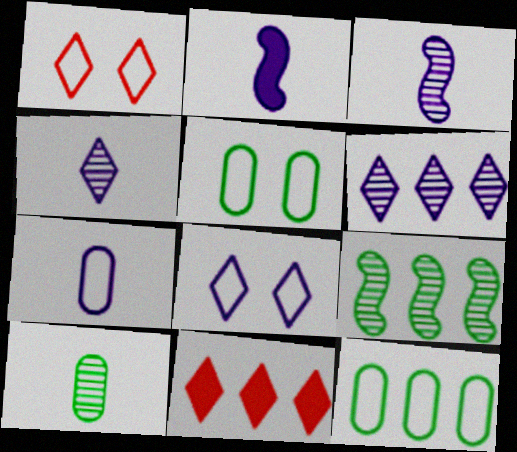[[2, 4, 7], 
[3, 5, 11]]